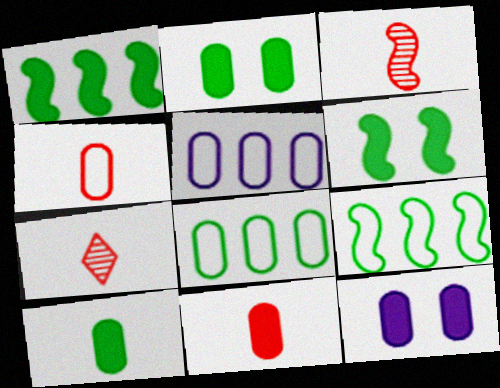[[5, 6, 7], 
[7, 9, 12]]